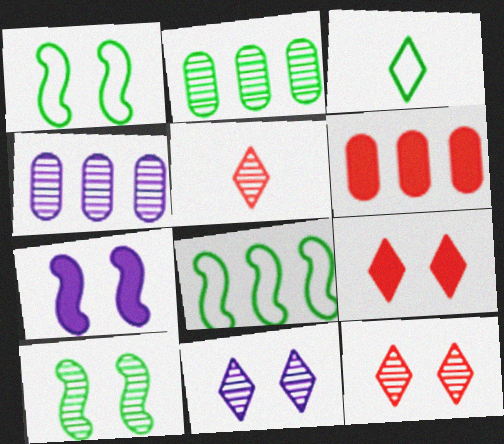[[4, 5, 10]]